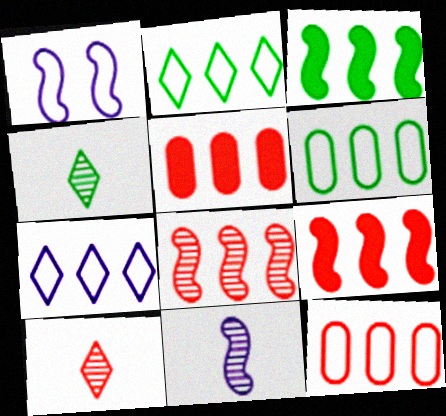[[1, 4, 5]]